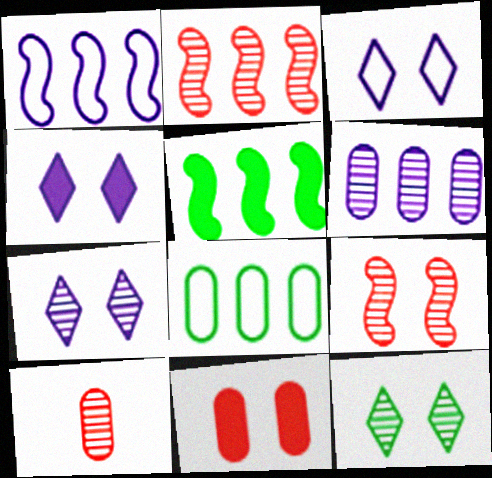[[1, 2, 5], 
[3, 4, 7], 
[3, 5, 10]]